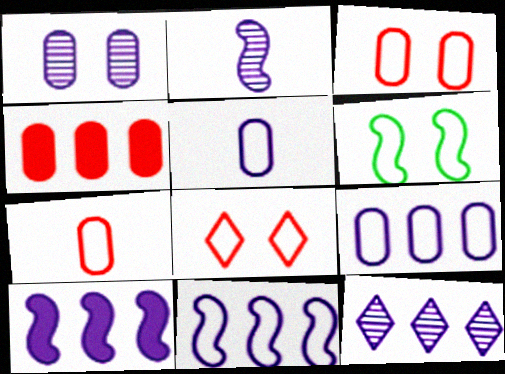[[1, 2, 12], 
[9, 10, 12]]